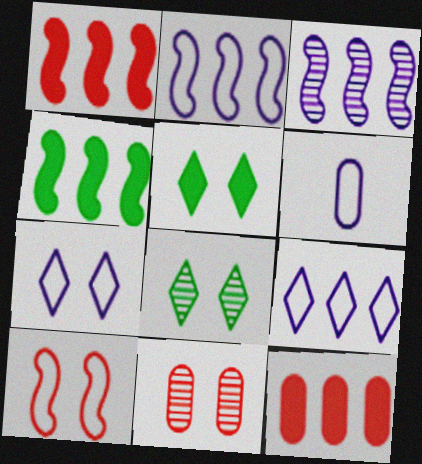[[1, 6, 8], 
[2, 6, 7]]